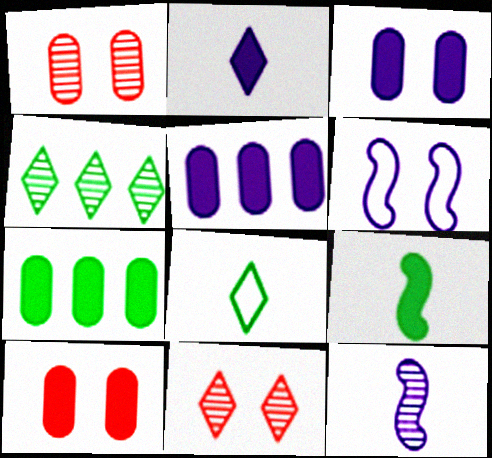[[1, 4, 12]]